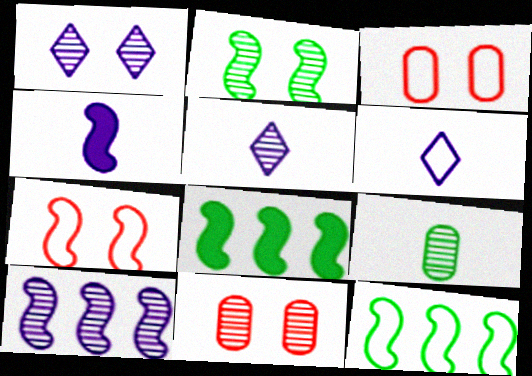[[1, 2, 11], 
[3, 5, 8], 
[3, 6, 12], 
[6, 8, 11]]